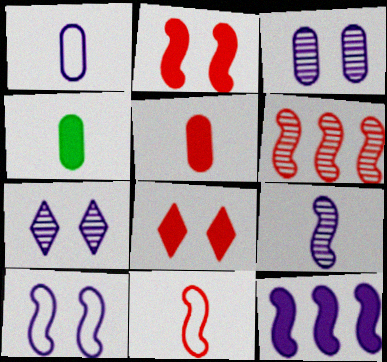[[1, 7, 12], 
[2, 6, 11], 
[4, 8, 12], 
[9, 10, 12]]